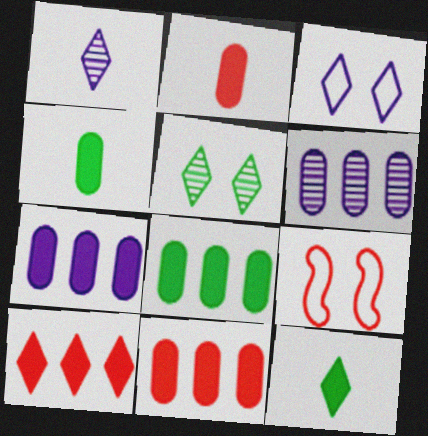[[1, 8, 9], 
[6, 9, 12], 
[7, 8, 11]]